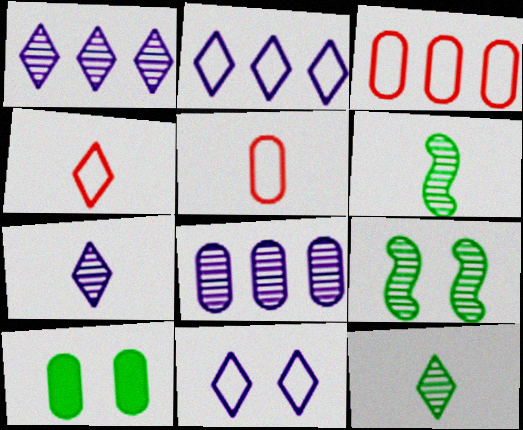[[5, 8, 10]]